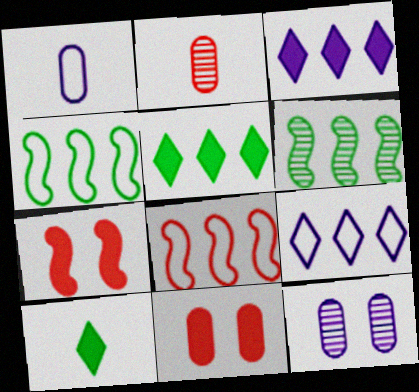[[8, 10, 12]]